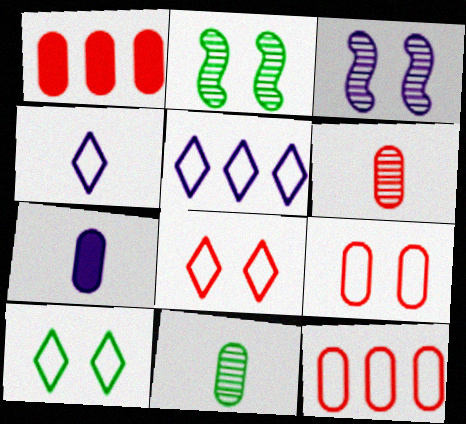[[1, 2, 4], 
[1, 6, 9], 
[3, 5, 7]]